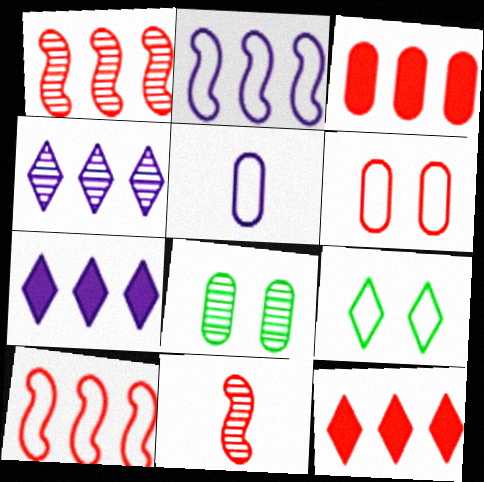[[3, 5, 8], 
[4, 8, 11], 
[5, 9, 10], 
[6, 11, 12]]